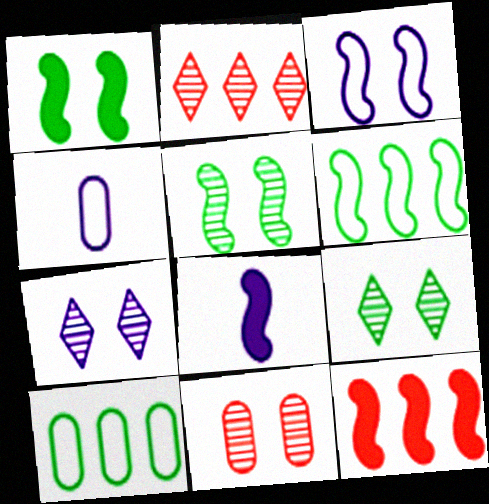[[1, 2, 4], 
[1, 8, 12], 
[4, 9, 12], 
[5, 7, 11]]